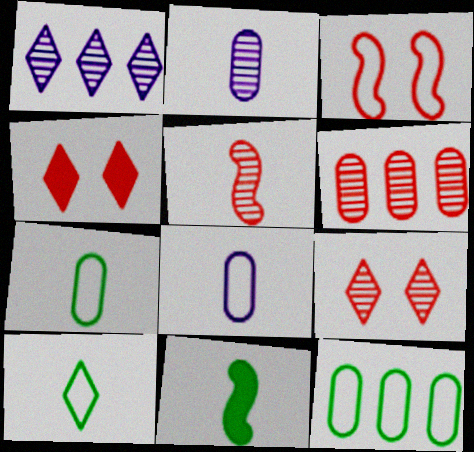[[1, 4, 10], 
[5, 6, 9]]